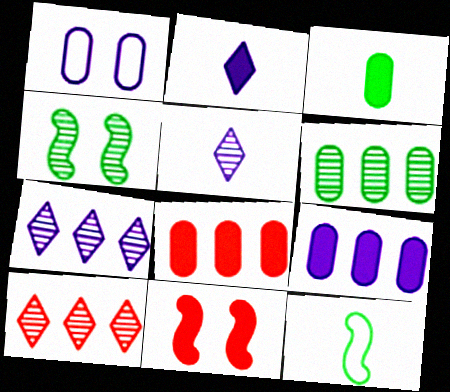[]